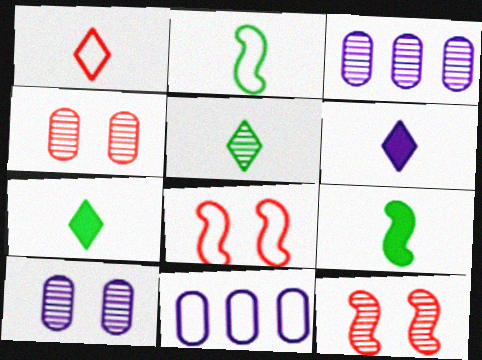[[1, 5, 6], 
[3, 5, 12], 
[3, 7, 8], 
[7, 11, 12]]